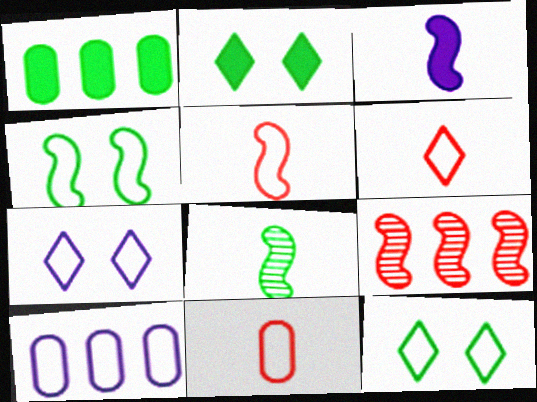[[1, 8, 12], 
[3, 4, 9], 
[3, 5, 8], 
[4, 6, 10], 
[5, 6, 11], 
[5, 10, 12]]